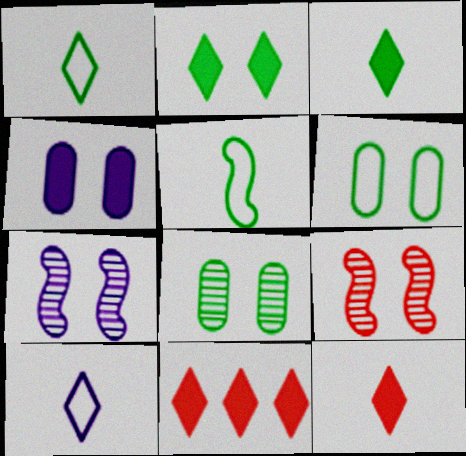[]